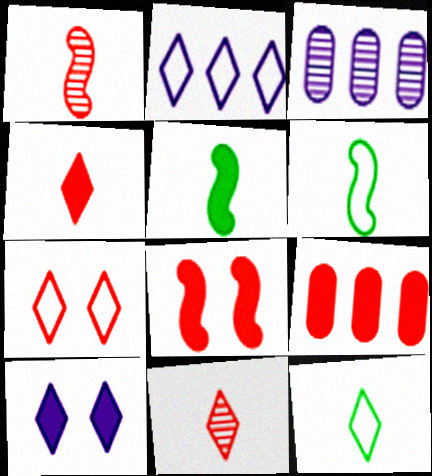[[1, 7, 9], 
[2, 7, 12], 
[3, 5, 7], 
[3, 8, 12], 
[4, 8, 9], 
[5, 9, 10]]